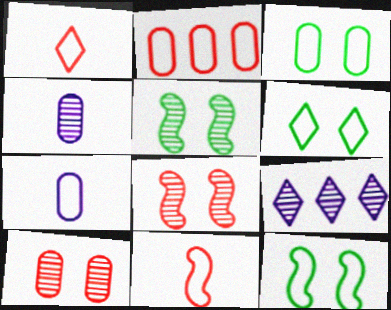[[2, 3, 7], 
[3, 6, 12]]